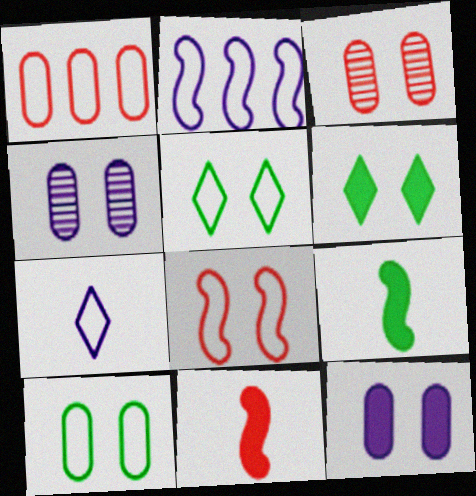[[3, 10, 12], 
[4, 6, 8]]